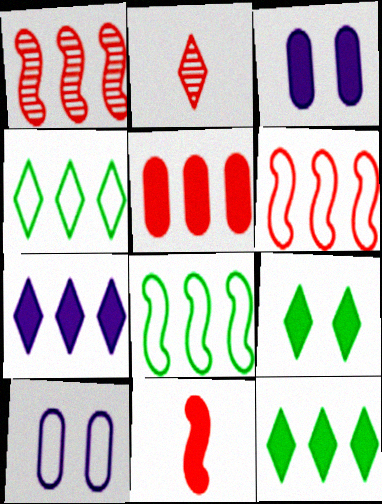[[2, 3, 8], 
[3, 11, 12]]